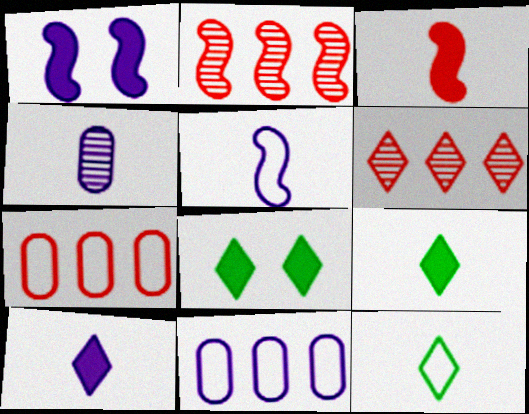[[3, 4, 12], 
[4, 5, 10]]